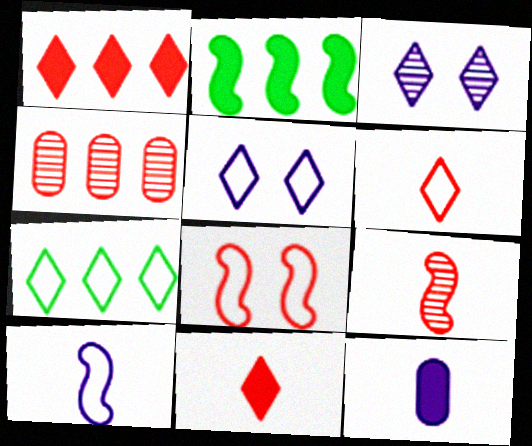[[3, 7, 11], 
[4, 8, 11], 
[5, 6, 7]]